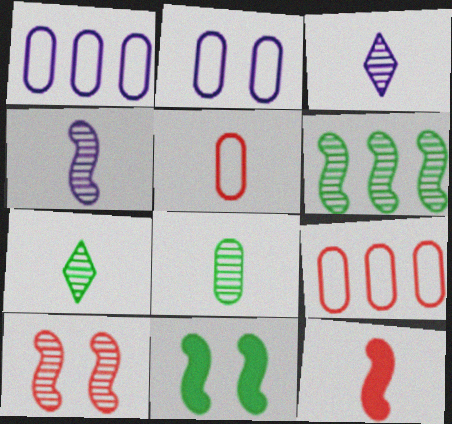[[3, 9, 11], 
[4, 6, 10]]